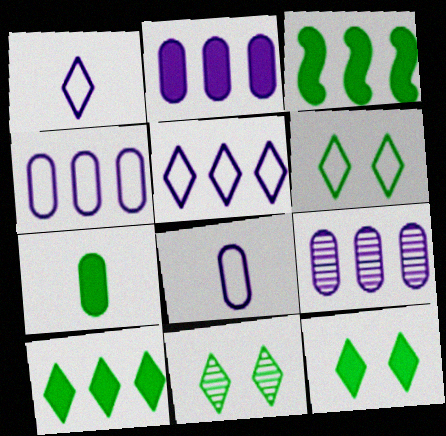[[2, 4, 9], 
[3, 7, 12], 
[6, 11, 12]]